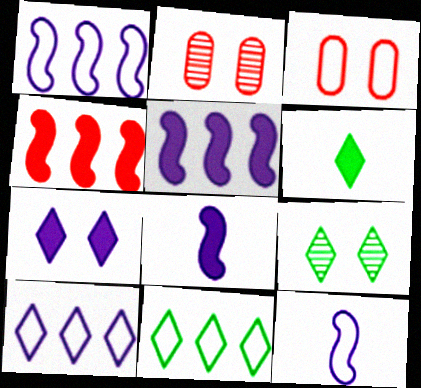[[1, 2, 6], 
[2, 8, 11], 
[3, 11, 12], 
[6, 9, 11]]